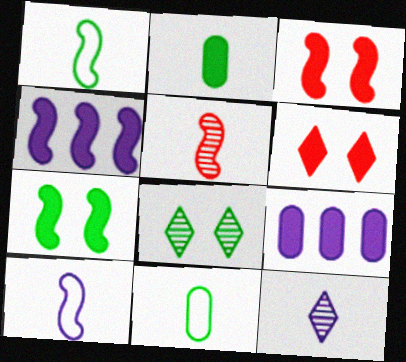[[2, 4, 6]]